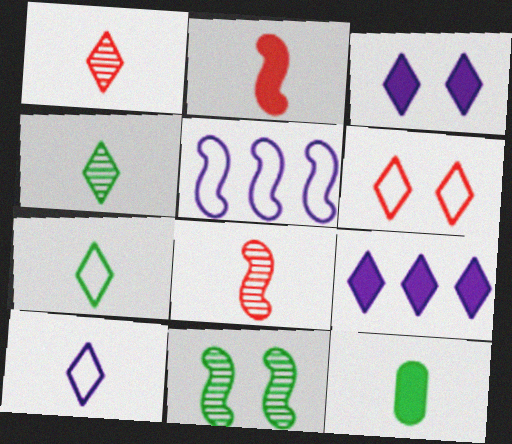[[2, 5, 11], 
[4, 6, 9], 
[8, 10, 12]]